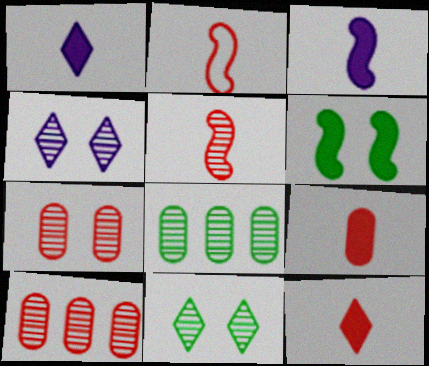[[4, 5, 8]]